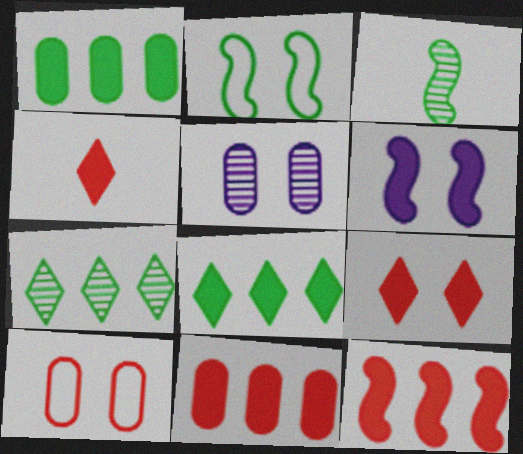[[1, 4, 6], 
[2, 5, 9]]